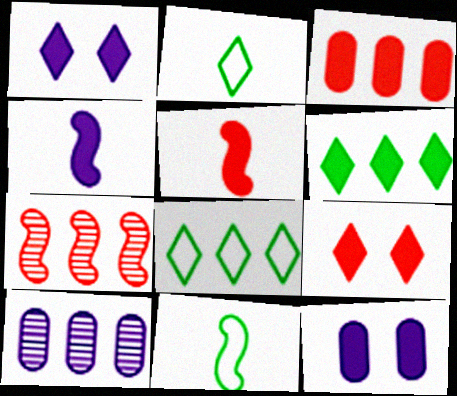[[2, 7, 12], 
[3, 5, 9], 
[5, 6, 12], 
[9, 10, 11]]